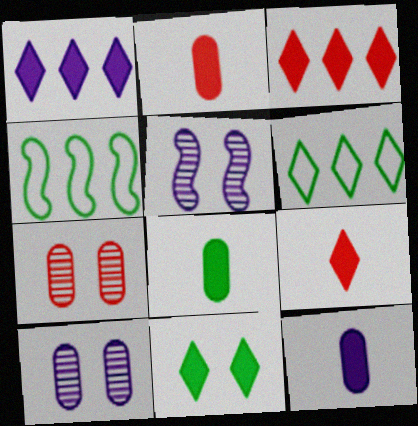[[1, 9, 11], 
[2, 5, 6], 
[2, 8, 12], 
[4, 9, 10]]